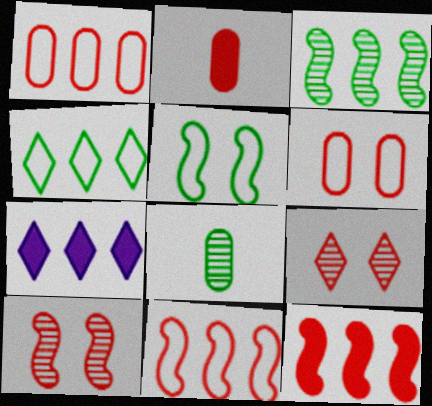[[1, 3, 7], 
[2, 9, 11]]